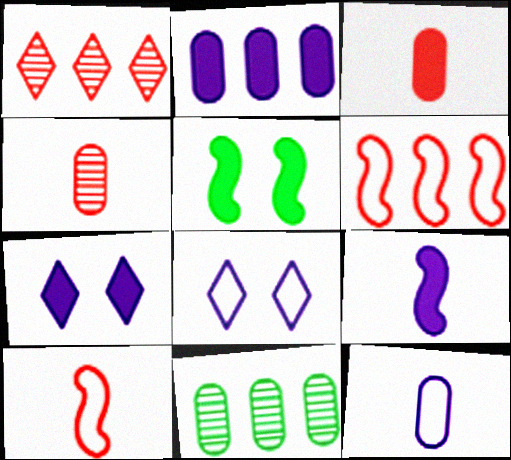[[1, 5, 12], 
[2, 7, 9], 
[7, 10, 11]]